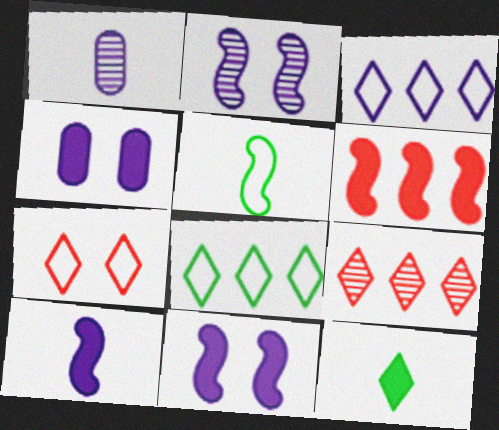[[1, 3, 11], 
[2, 5, 6], 
[4, 5, 9], 
[4, 6, 12]]